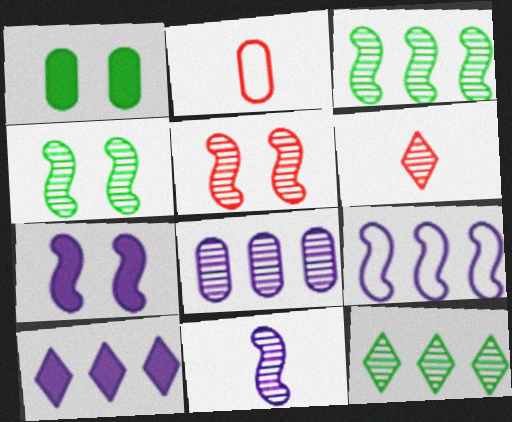[[1, 2, 8], 
[1, 6, 9], 
[2, 4, 10], 
[2, 7, 12], 
[3, 5, 11], 
[4, 6, 8], 
[7, 9, 11], 
[8, 9, 10]]